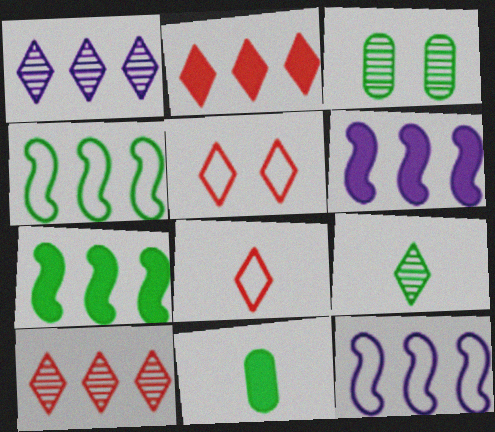[[3, 6, 8]]